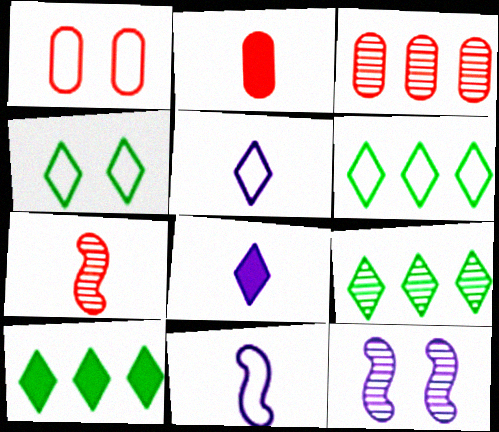[[1, 2, 3], 
[1, 6, 11], 
[2, 6, 12], 
[6, 9, 10]]